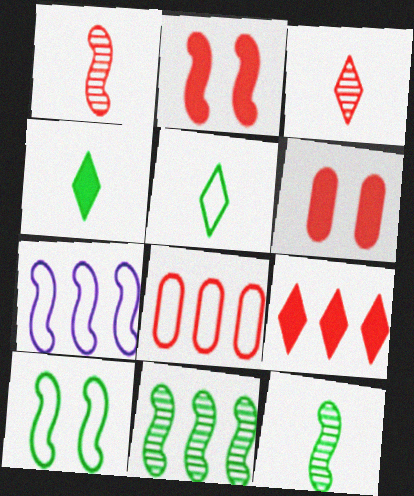[[2, 3, 8], 
[2, 7, 12]]